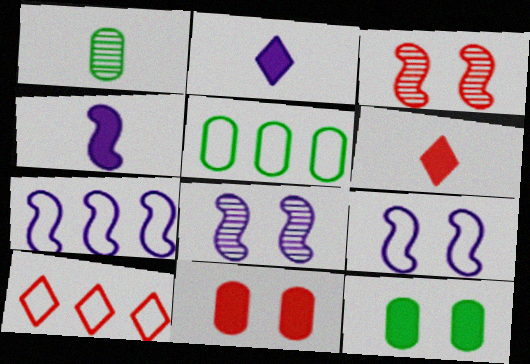[[1, 5, 12], 
[2, 3, 5], 
[4, 7, 8], 
[5, 6, 8], 
[5, 7, 10]]